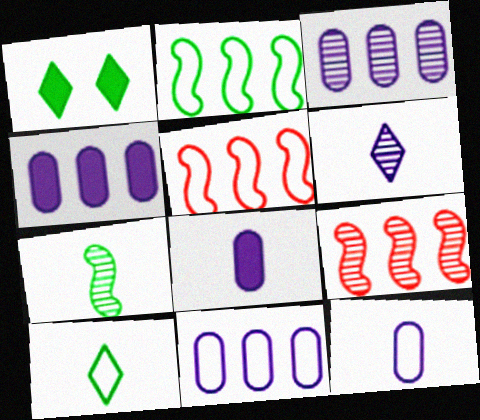[[1, 9, 12], 
[3, 4, 11]]